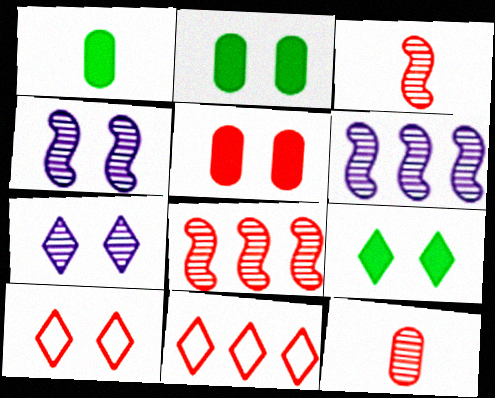[[1, 4, 11], 
[1, 6, 10], 
[2, 4, 10], 
[3, 5, 11], 
[7, 9, 10]]